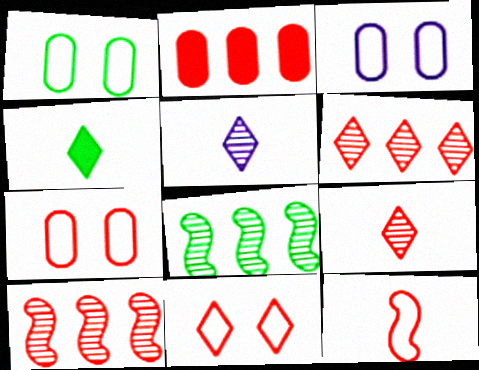[[1, 3, 7], 
[1, 4, 8], 
[3, 4, 10]]